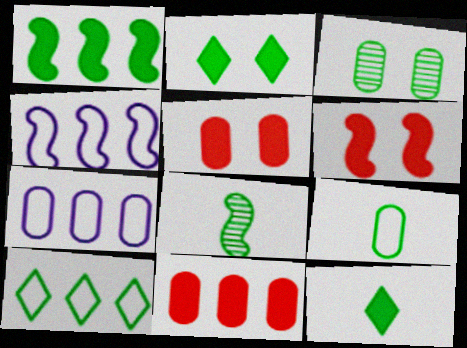[[4, 6, 8], 
[8, 9, 12]]